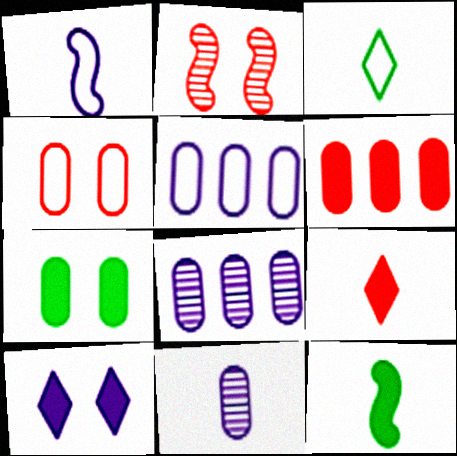[[1, 8, 10], 
[6, 10, 12]]